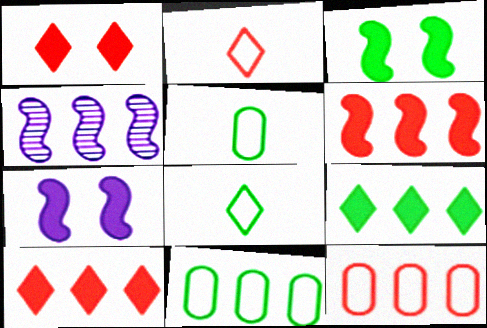[[1, 4, 5], 
[4, 9, 12], 
[4, 10, 11]]